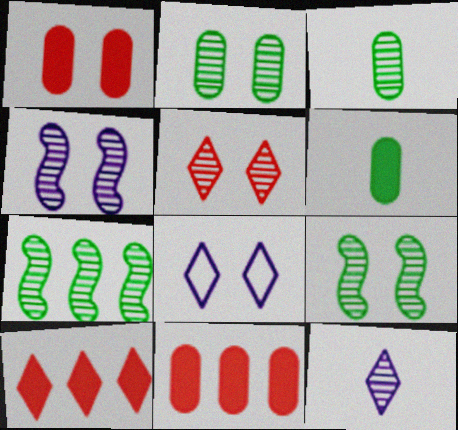[[1, 8, 9], 
[2, 4, 5]]